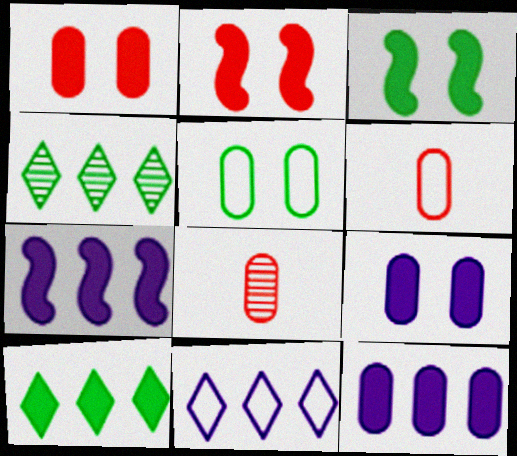[[3, 8, 11], 
[5, 8, 12]]